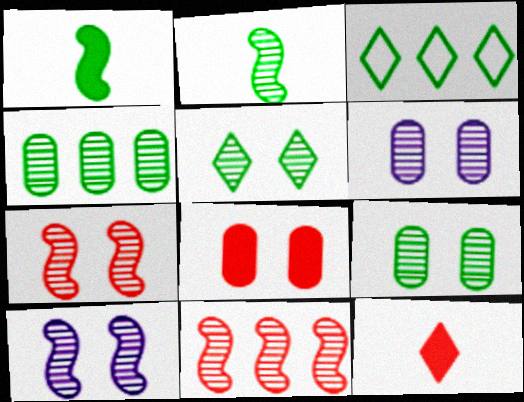[[1, 3, 9], 
[2, 4, 5], 
[2, 10, 11], 
[5, 6, 7]]